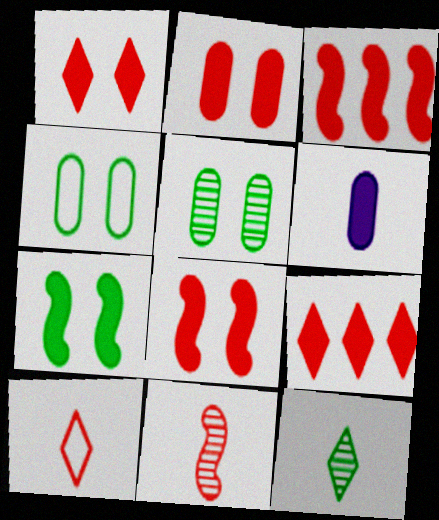[[1, 2, 8], 
[6, 7, 9]]